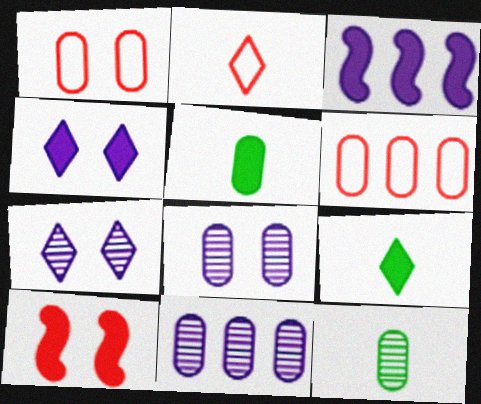[[1, 5, 11], 
[5, 6, 8]]